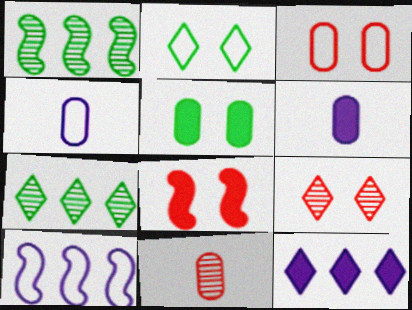[[3, 8, 9], 
[4, 7, 8]]